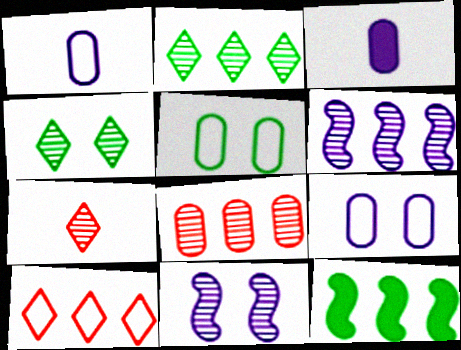[[2, 6, 8], 
[3, 5, 8], 
[7, 9, 12]]